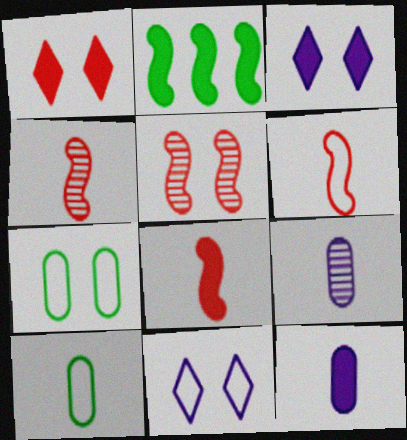[[1, 2, 12], 
[3, 5, 7], 
[4, 6, 8]]